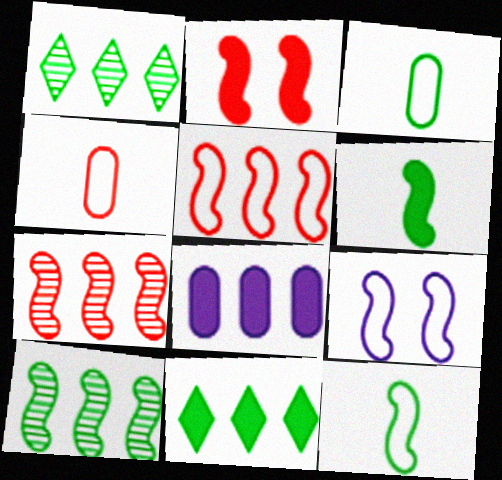[[1, 5, 8], 
[5, 9, 12], 
[6, 7, 9]]